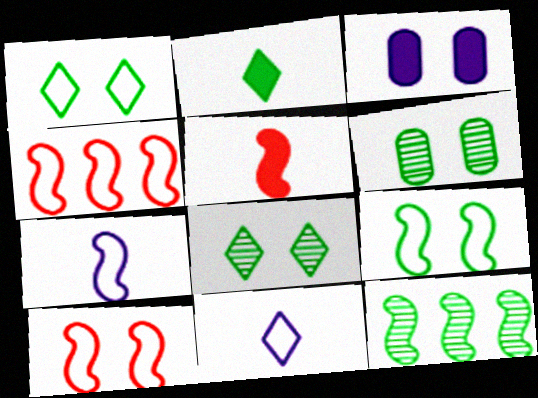[[3, 8, 10], 
[4, 7, 9]]